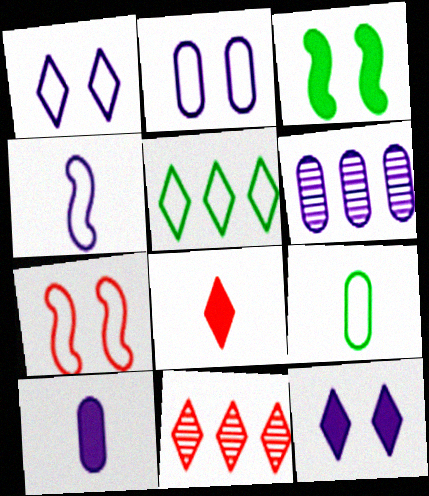[[2, 6, 10], 
[4, 6, 12]]